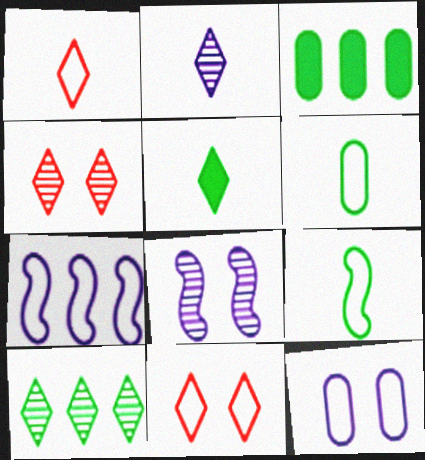[[1, 2, 5], 
[1, 3, 8], 
[2, 4, 10], 
[6, 7, 11]]